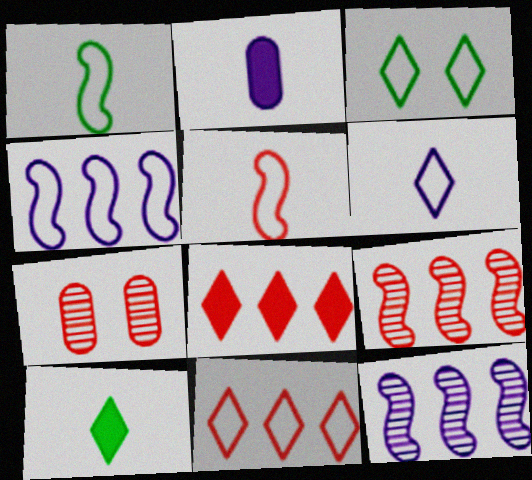[[2, 3, 9], 
[3, 6, 11], 
[4, 7, 10], 
[5, 7, 8]]